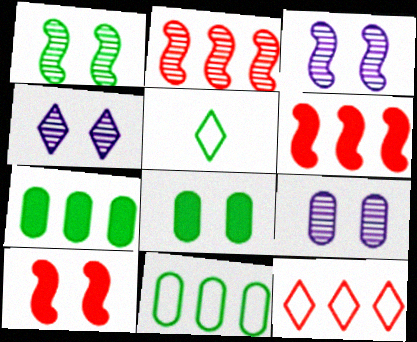[[1, 5, 7], 
[3, 4, 9], 
[5, 6, 9]]